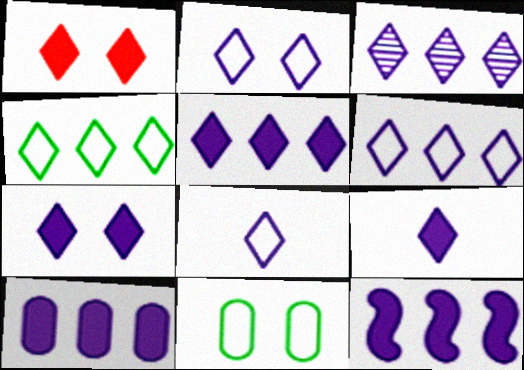[[2, 3, 9], 
[2, 6, 8], 
[3, 5, 6], 
[3, 7, 8], 
[5, 7, 9], 
[5, 10, 12]]